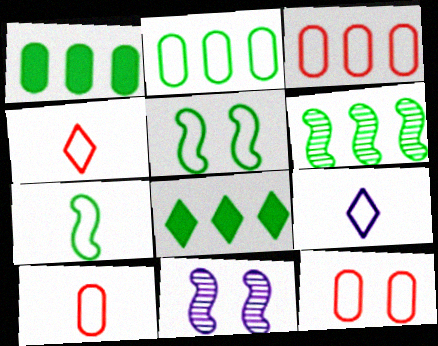[[1, 4, 11], 
[2, 6, 8], 
[3, 5, 9], 
[3, 10, 12], 
[7, 9, 10], 
[8, 10, 11]]